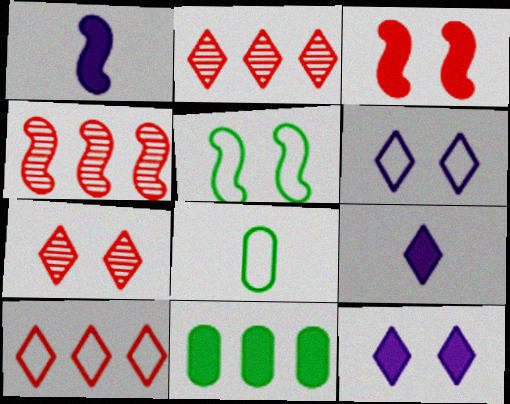[[1, 4, 5], 
[3, 9, 11], 
[4, 8, 12]]